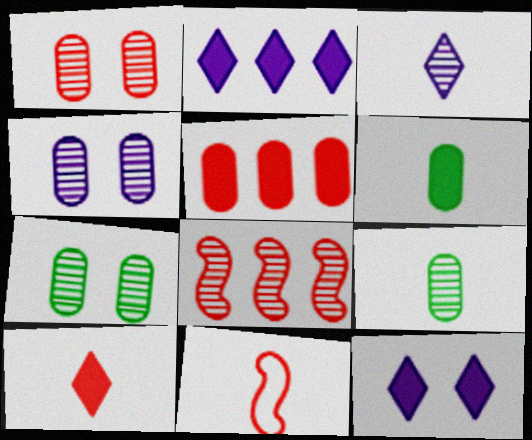[[1, 4, 7], 
[2, 7, 11], 
[3, 6, 11], 
[3, 7, 8]]